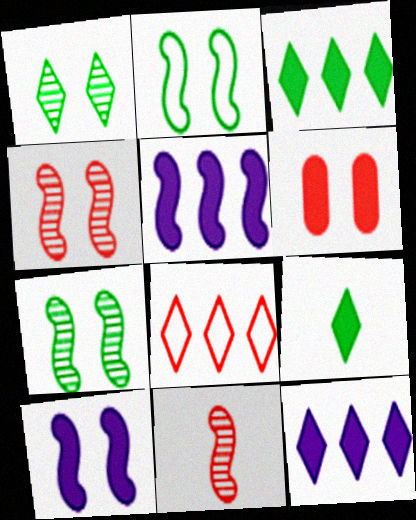[[2, 4, 10], 
[2, 5, 11], 
[5, 6, 9], 
[6, 8, 11]]